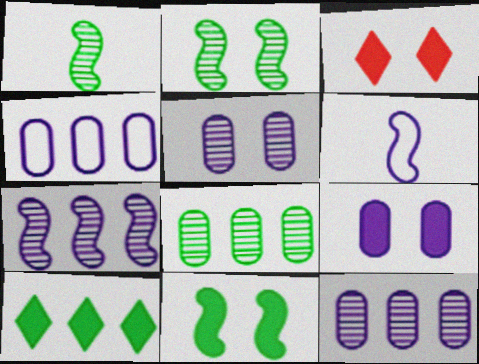[[1, 3, 4], 
[3, 6, 8], 
[3, 9, 11]]